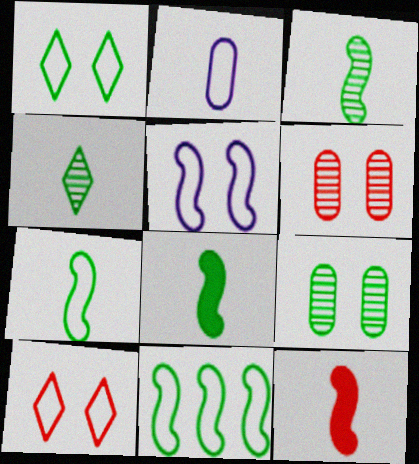[[2, 4, 12], 
[2, 10, 11], 
[3, 7, 8]]